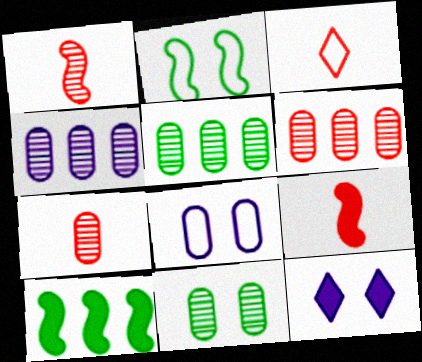[[3, 7, 9], 
[4, 5, 6], 
[4, 7, 11]]